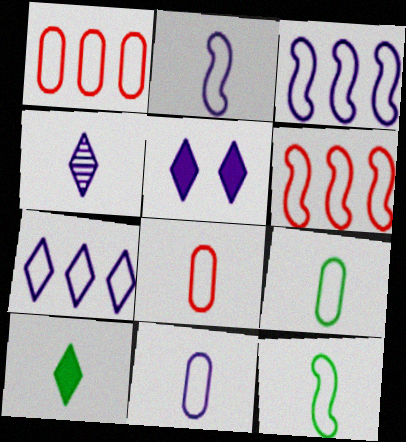[[4, 5, 7], 
[8, 9, 11]]